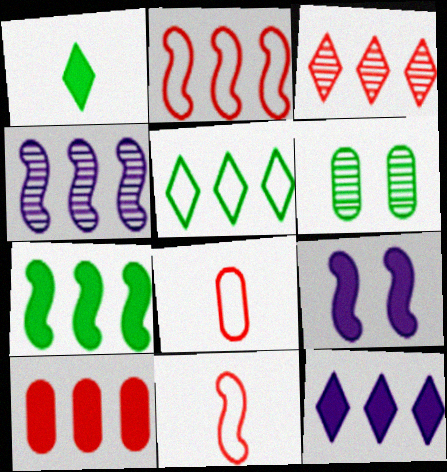[[1, 9, 10], 
[2, 3, 10], 
[2, 4, 7], 
[3, 5, 12], 
[4, 5, 10], 
[6, 11, 12], 
[7, 10, 12]]